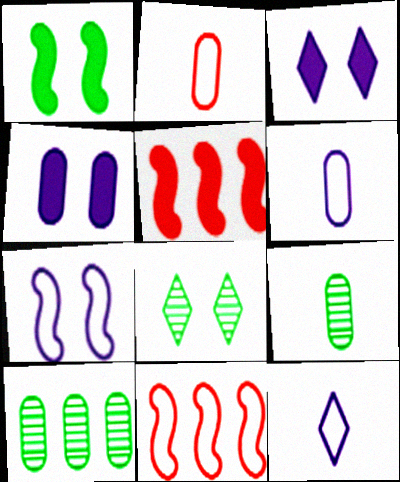[[2, 4, 10], 
[3, 9, 11], 
[5, 6, 8]]